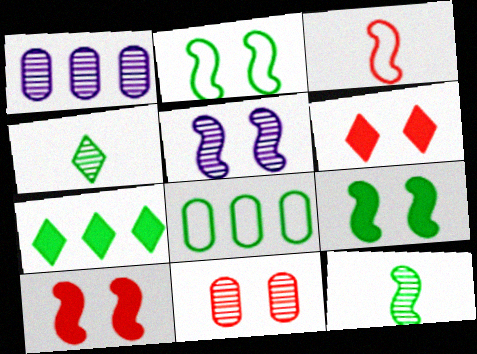[[2, 5, 10], 
[4, 8, 9]]